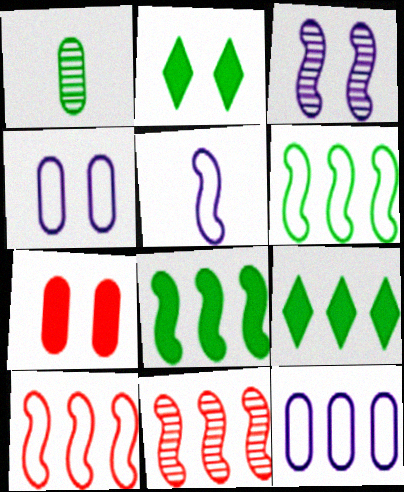[[1, 2, 6], 
[1, 7, 12], 
[9, 11, 12]]